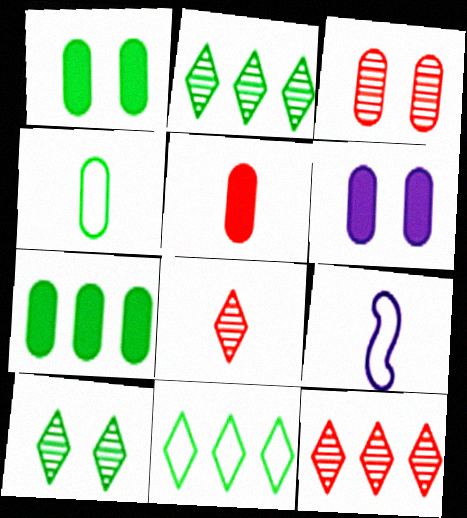[[1, 9, 12], 
[5, 6, 7]]